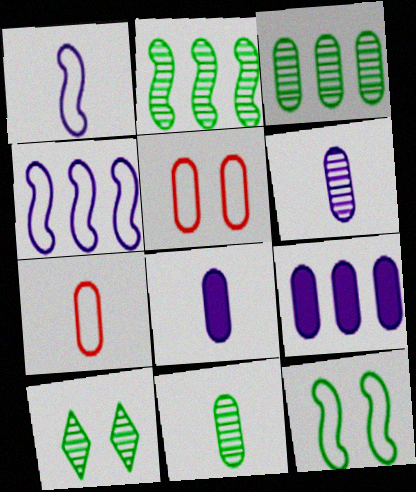[[2, 10, 11], 
[3, 5, 8], 
[5, 9, 11], 
[7, 8, 11]]